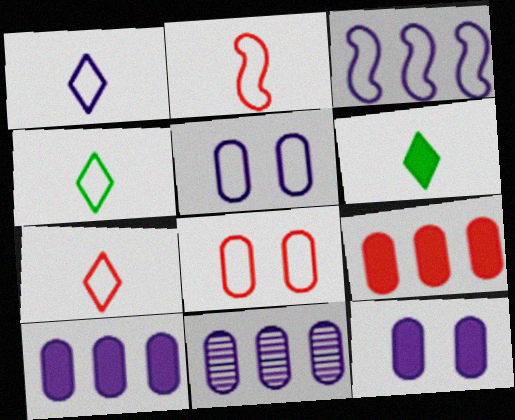[[1, 3, 5], 
[1, 4, 7], 
[3, 4, 8]]